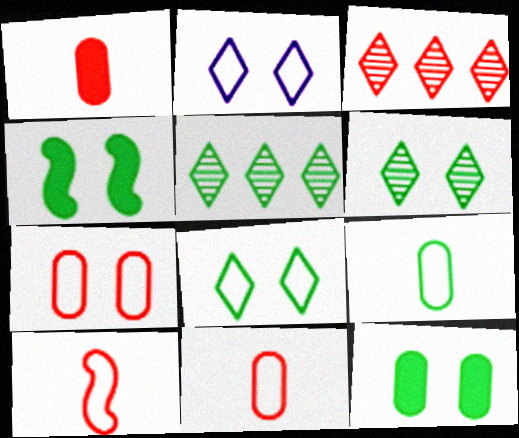[[4, 5, 9]]